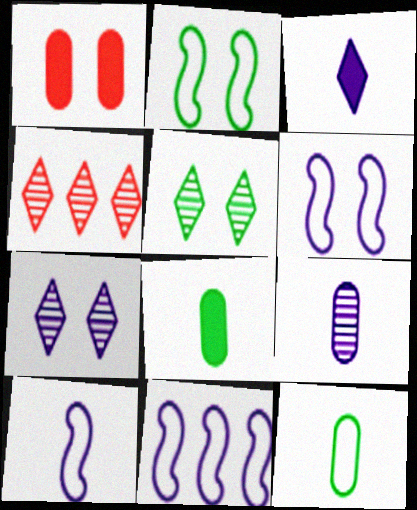[[1, 2, 7], 
[1, 5, 6], 
[3, 9, 10], 
[4, 6, 8], 
[6, 10, 11]]